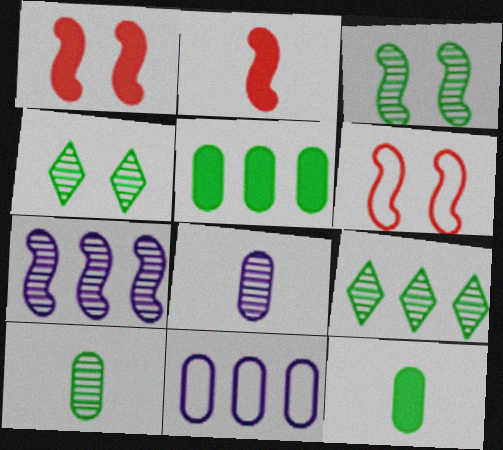[[2, 4, 11], 
[3, 9, 10]]